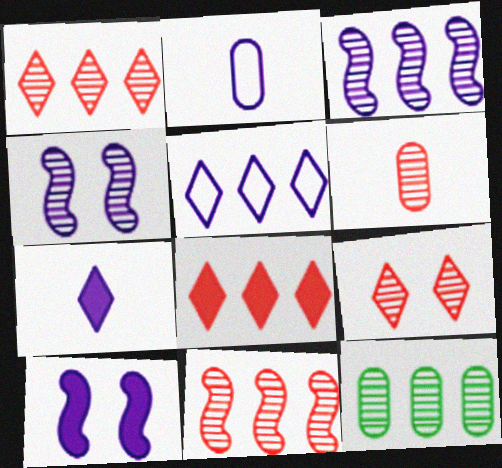[[1, 3, 12], 
[6, 9, 11]]